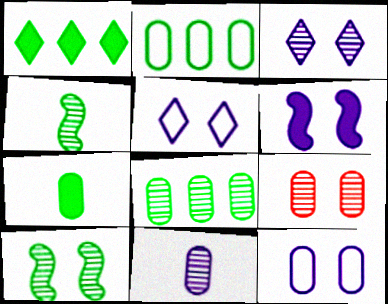[[3, 6, 12], 
[3, 9, 10], 
[8, 9, 11]]